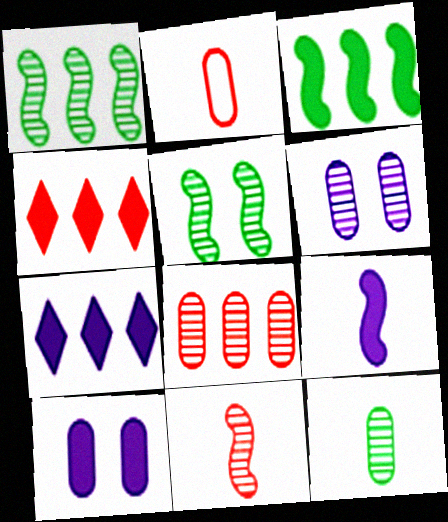[[2, 5, 7], 
[6, 8, 12], 
[7, 9, 10]]